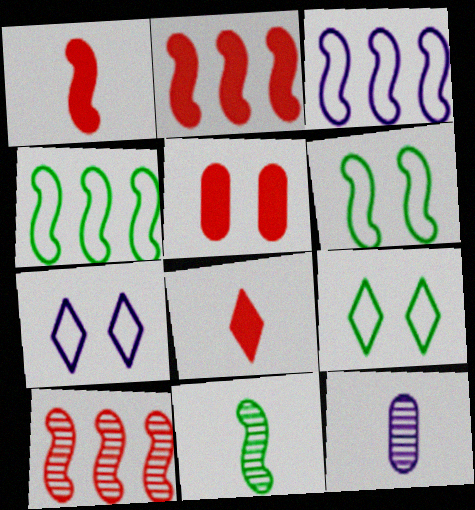[[2, 5, 8], 
[2, 9, 12]]